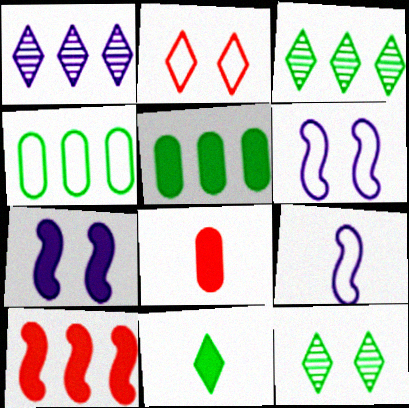[[1, 2, 11], 
[1, 4, 10], 
[2, 4, 9], 
[3, 6, 8]]